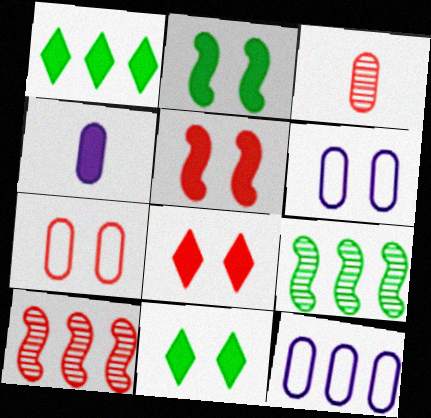[[1, 4, 5], 
[1, 10, 12]]